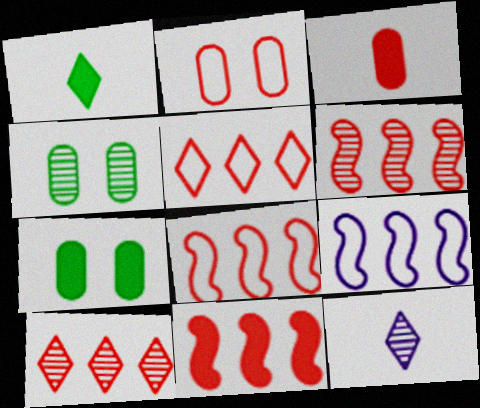[[4, 6, 12], 
[6, 8, 11], 
[7, 8, 12]]